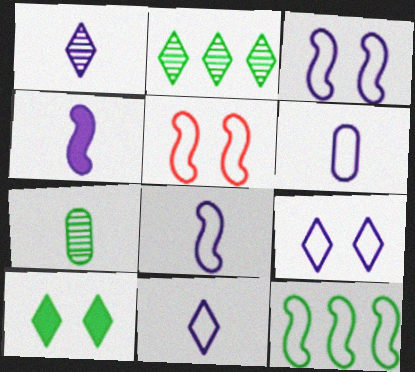[[1, 4, 6], 
[5, 8, 12], 
[6, 8, 11], 
[7, 10, 12]]